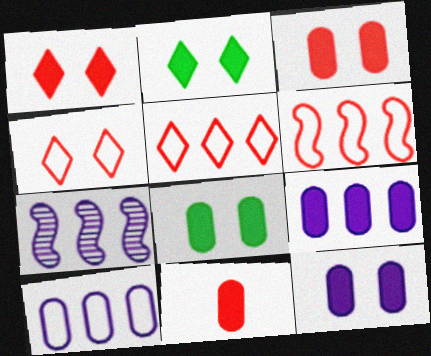[[3, 8, 12], 
[8, 9, 11]]